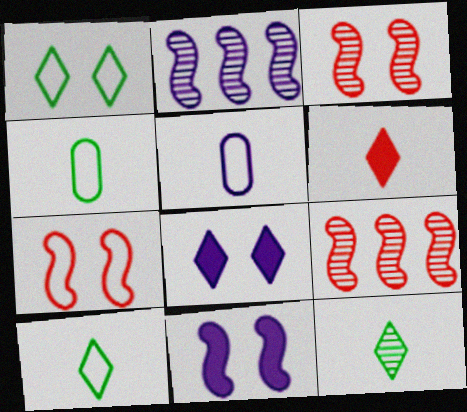[[2, 5, 8], 
[4, 8, 9]]